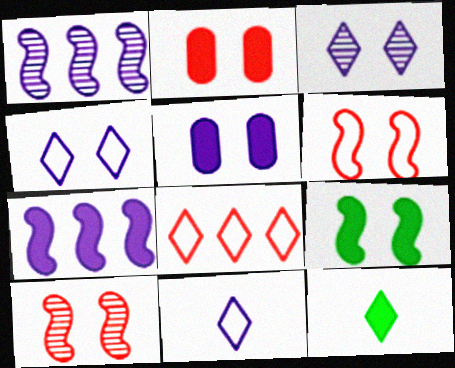[[1, 5, 11], 
[2, 7, 12], 
[3, 8, 12]]